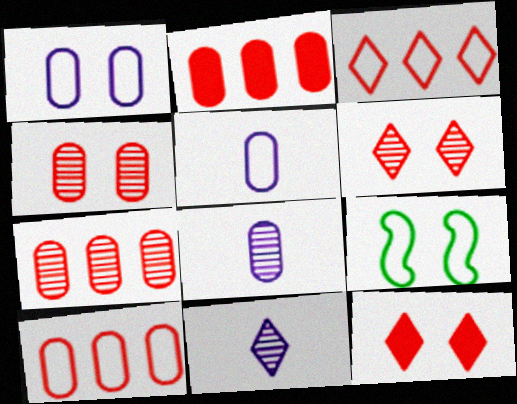[[2, 7, 10], 
[2, 9, 11], 
[3, 5, 9]]